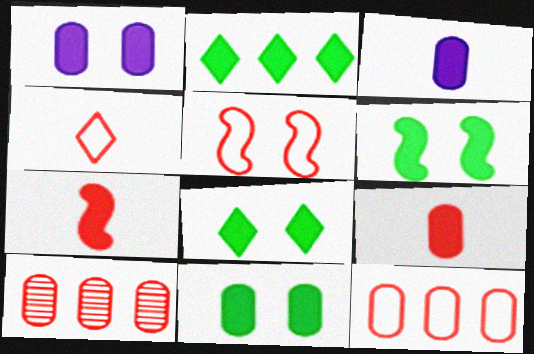[[1, 2, 7], 
[4, 5, 12], 
[6, 8, 11]]